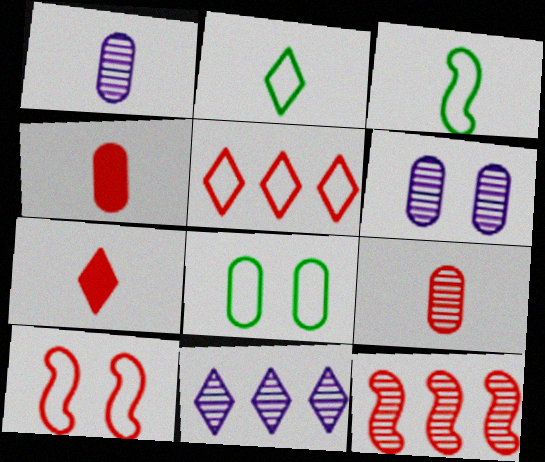[[1, 3, 7]]